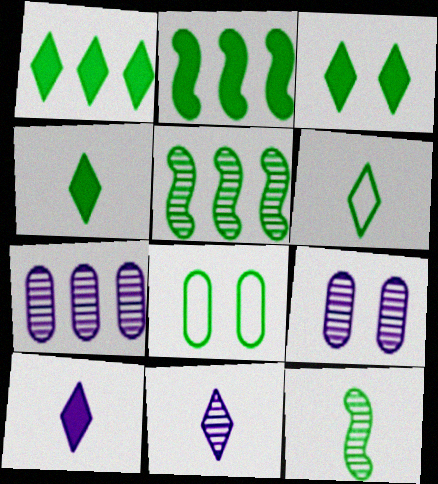[[1, 3, 4], 
[1, 8, 12], 
[4, 5, 8]]